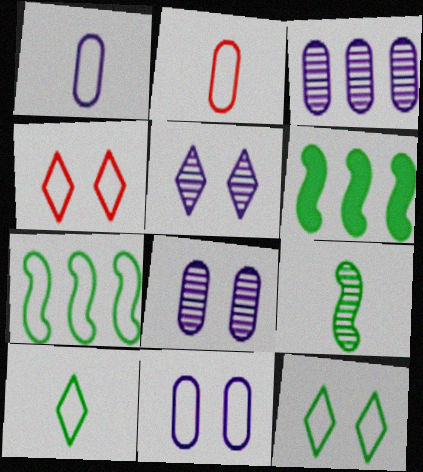[[1, 4, 7], 
[2, 5, 6]]